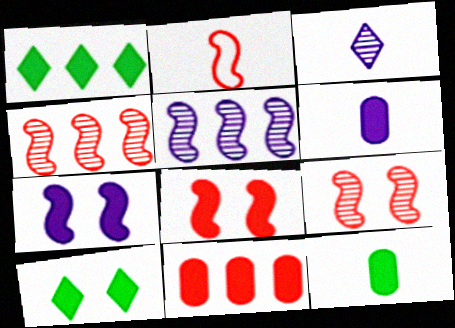[[1, 6, 8], 
[2, 3, 12], 
[2, 4, 8]]